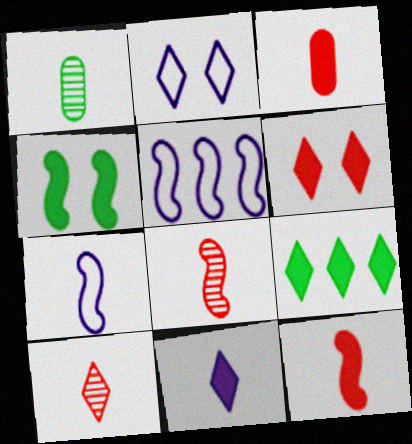[[1, 5, 6], 
[2, 9, 10], 
[4, 5, 8], 
[6, 9, 11]]